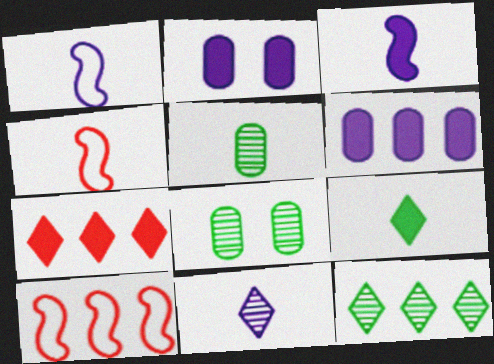[[1, 7, 8], 
[2, 4, 12], 
[6, 10, 12]]